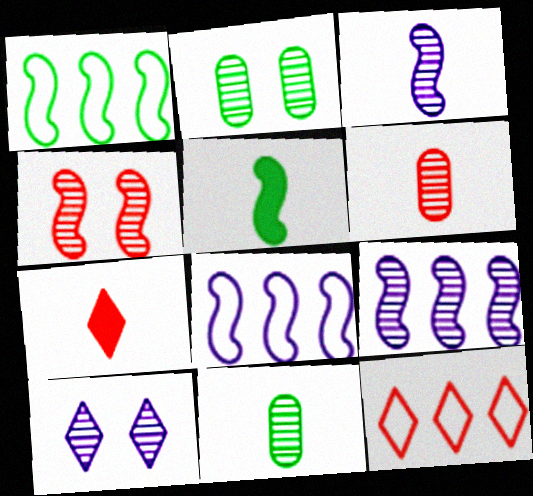[[2, 4, 10], 
[2, 7, 8], 
[4, 5, 8]]